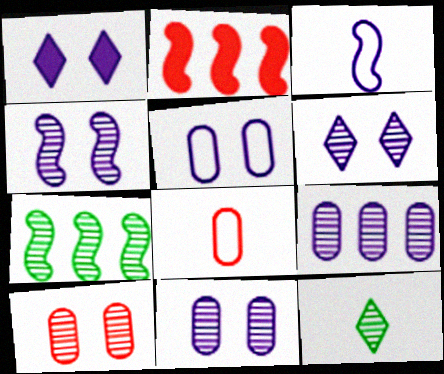[[1, 3, 9], 
[1, 4, 5], 
[1, 7, 8], 
[2, 5, 12], 
[4, 6, 11]]